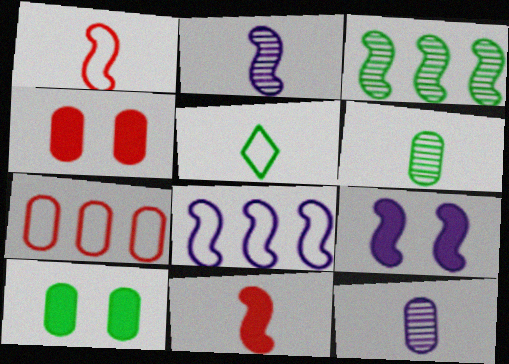[[1, 3, 9], 
[2, 8, 9], 
[3, 5, 10], 
[5, 11, 12], 
[7, 10, 12]]